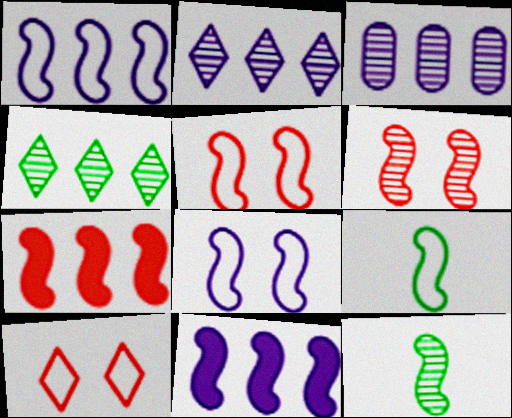[[1, 5, 9], 
[5, 11, 12], 
[6, 9, 11], 
[7, 8, 12]]